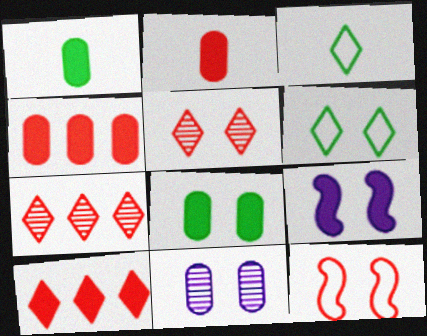[[1, 9, 10], 
[2, 7, 12]]